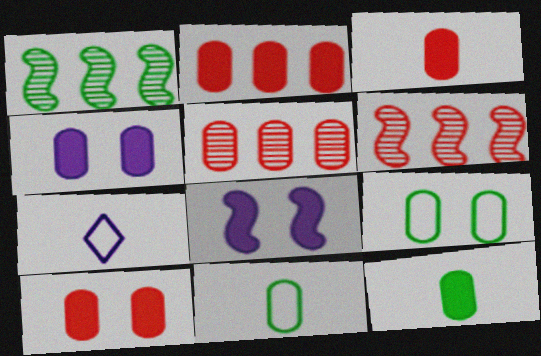[[1, 7, 10], 
[2, 3, 10], 
[2, 4, 12], 
[4, 5, 11]]